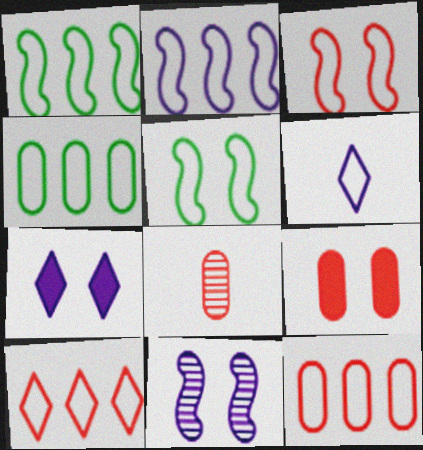[[1, 7, 8], 
[2, 4, 10], 
[3, 4, 6], 
[5, 6, 12], 
[8, 9, 12]]